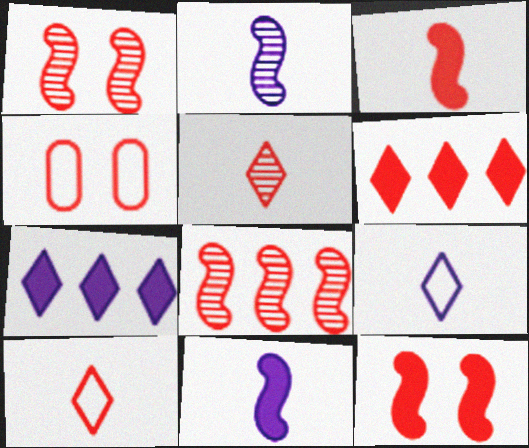[]